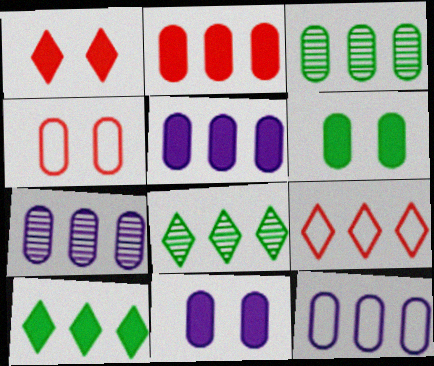[[2, 3, 12], 
[5, 7, 12]]